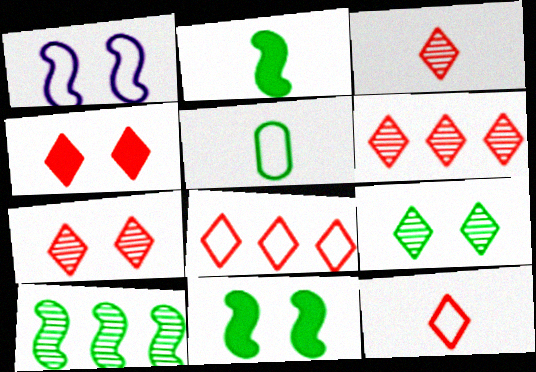[[1, 5, 8], 
[3, 4, 8], 
[3, 6, 7], 
[4, 6, 12]]